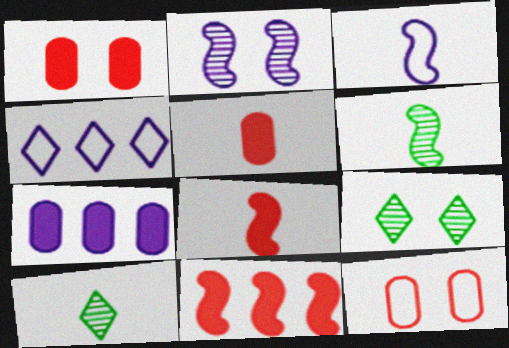[[1, 4, 6], 
[3, 5, 10], 
[3, 6, 8]]